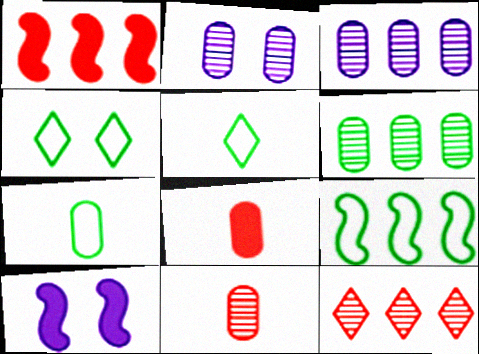[[1, 2, 5], 
[2, 6, 11], 
[4, 7, 9], 
[7, 10, 12]]